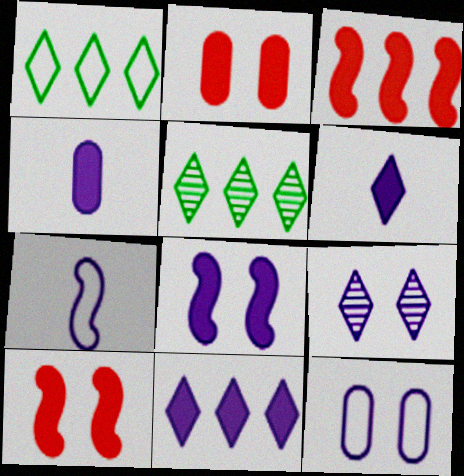[[2, 5, 7], 
[4, 8, 11], 
[8, 9, 12]]